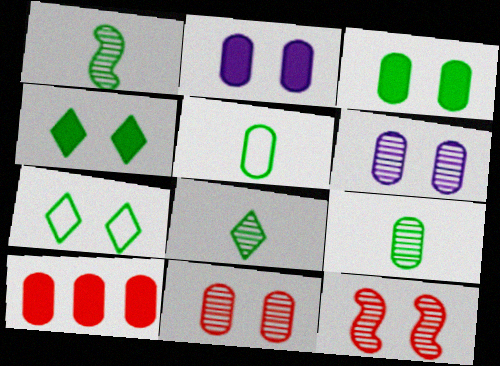[[1, 8, 9], 
[2, 7, 12], 
[5, 6, 10]]